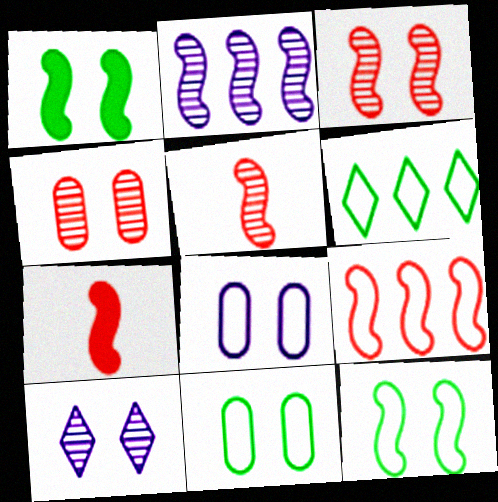[[2, 7, 12], 
[3, 7, 9]]